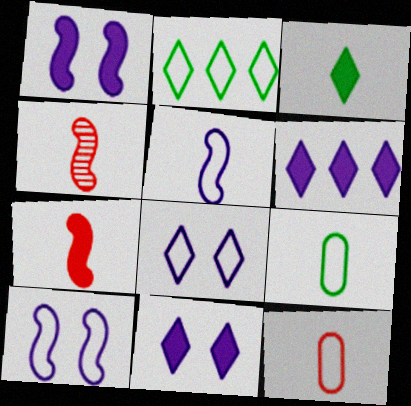[[2, 10, 12]]